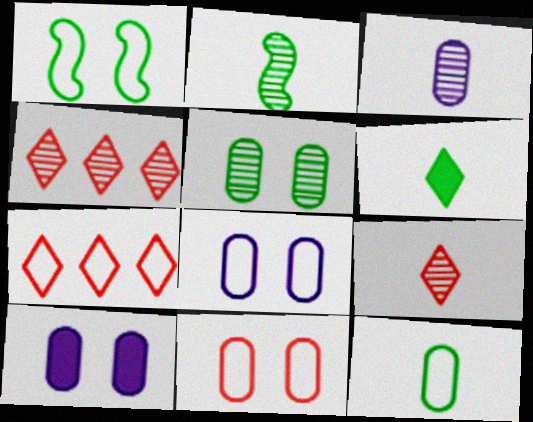[[2, 3, 9], 
[2, 6, 12], 
[2, 7, 10], 
[5, 10, 11]]